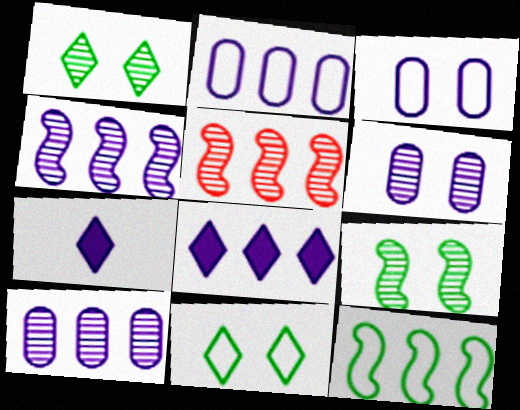[[2, 4, 8], 
[3, 4, 7]]